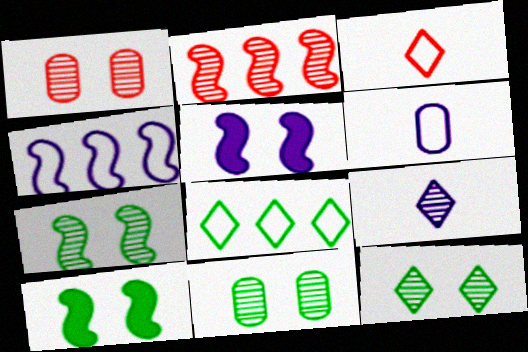[[2, 9, 11], 
[7, 11, 12]]